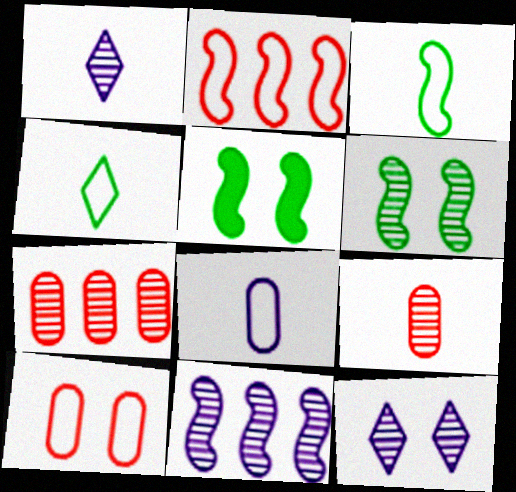[[1, 6, 7], 
[5, 10, 12]]